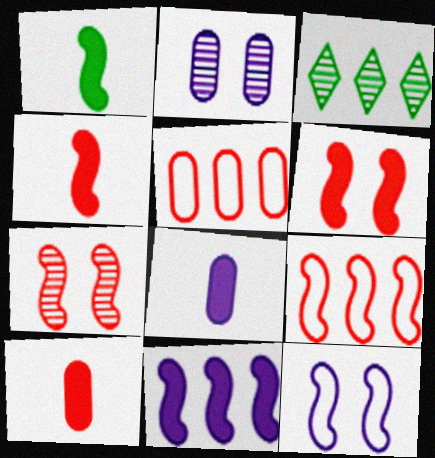[[1, 6, 11], 
[3, 5, 11], 
[3, 10, 12], 
[4, 7, 9]]